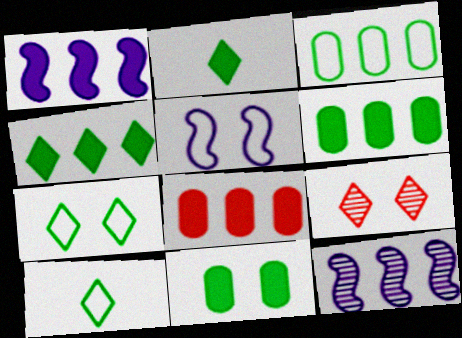[[1, 4, 8], 
[5, 9, 11]]